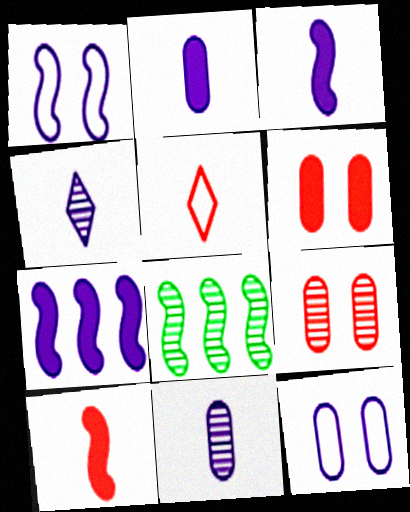[[1, 8, 10], 
[4, 7, 12], 
[4, 8, 9]]